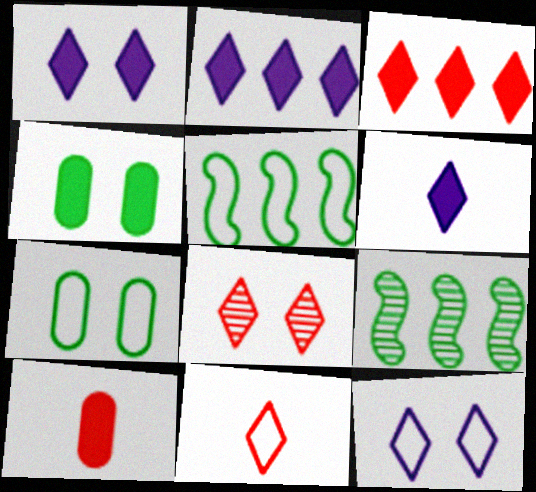[[1, 2, 6], 
[3, 8, 11], 
[9, 10, 12]]